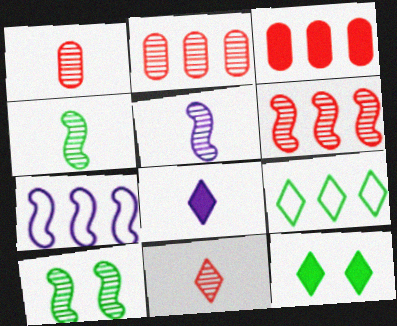[[1, 7, 12], 
[5, 6, 10]]